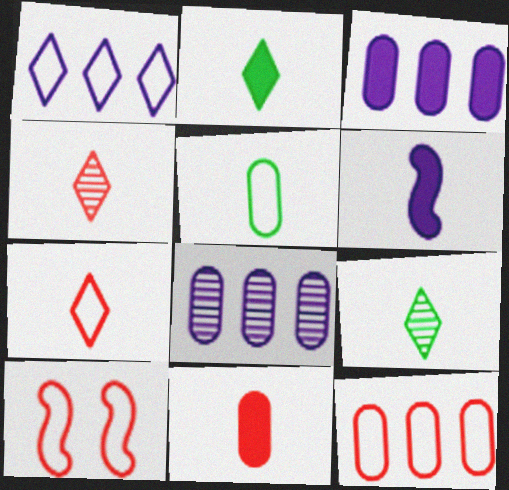[[1, 5, 10], 
[2, 6, 11], 
[2, 8, 10], 
[3, 9, 10], 
[4, 5, 6], 
[7, 10, 12]]